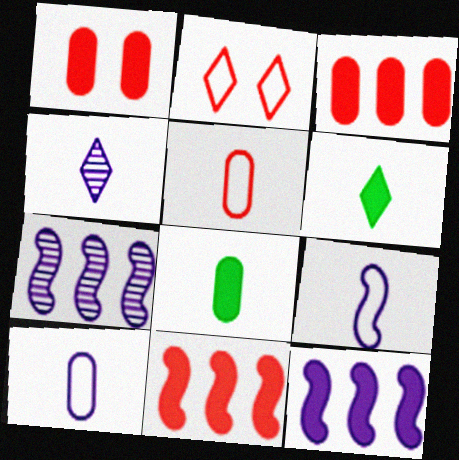[[1, 6, 12], 
[2, 7, 8]]